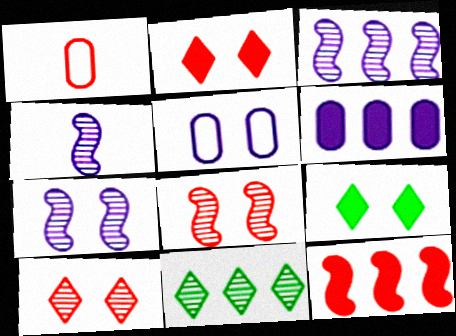[[1, 3, 9], 
[1, 10, 12], 
[3, 4, 7], 
[5, 8, 9]]